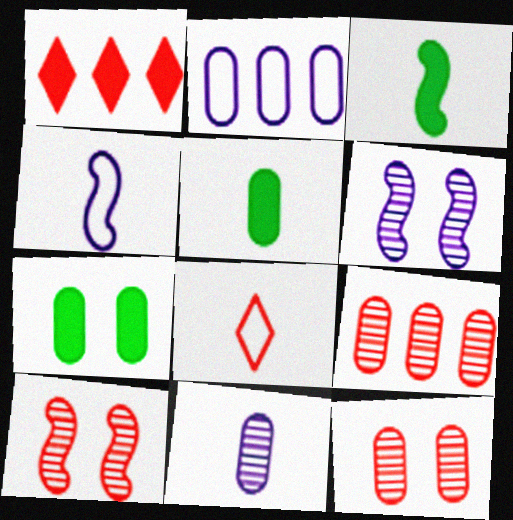[[2, 5, 12], 
[3, 8, 11]]